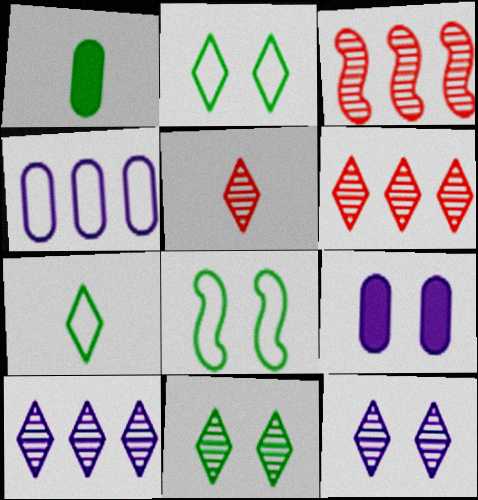[[3, 7, 9], 
[5, 10, 11]]